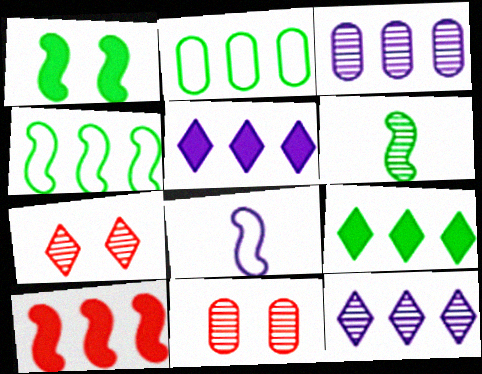[[1, 4, 6], 
[2, 10, 12], 
[3, 6, 7], 
[6, 11, 12], 
[8, 9, 11]]